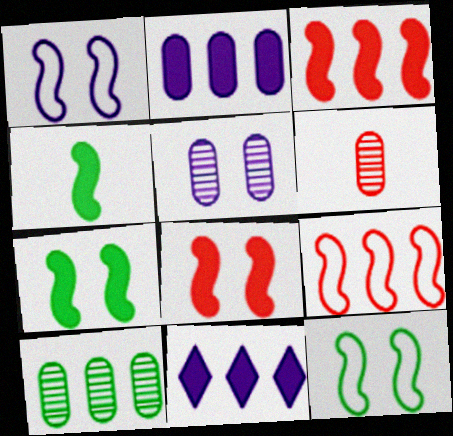[[5, 6, 10], 
[6, 11, 12], 
[9, 10, 11]]